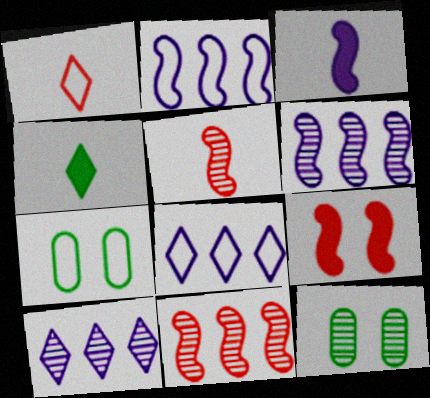[[1, 2, 7], 
[5, 10, 12]]